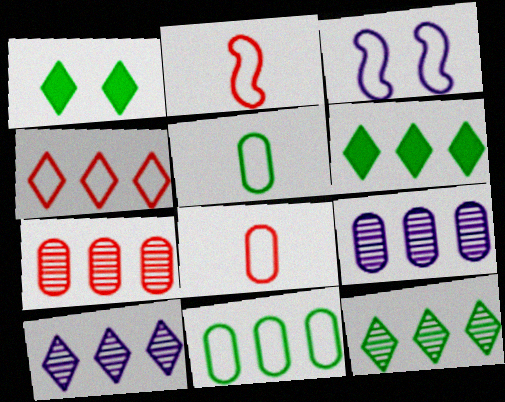[[1, 2, 9], 
[3, 4, 5], 
[4, 6, 10]]